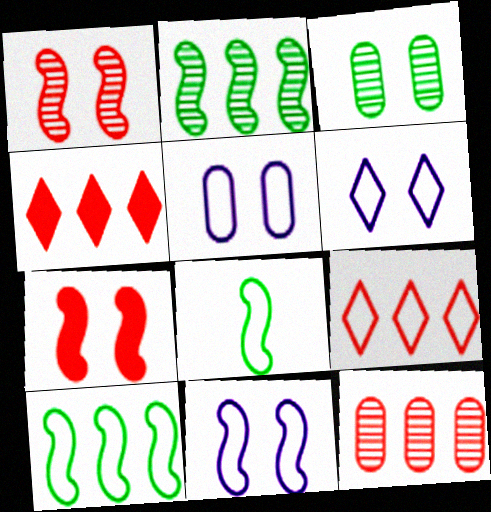[[3, 6, 7], 
[5, 6, 11], 
[5, 8, 9]]